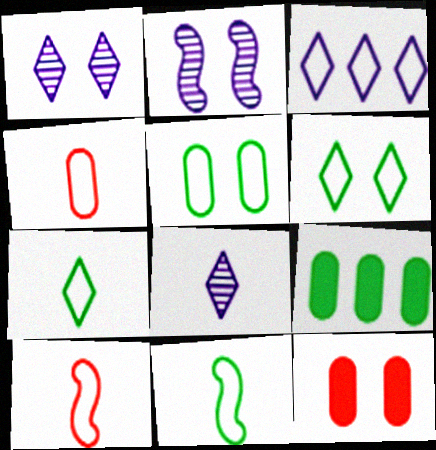[[1, 9, 10], 
[2, 6, 12], 
[3, 5, 10]]